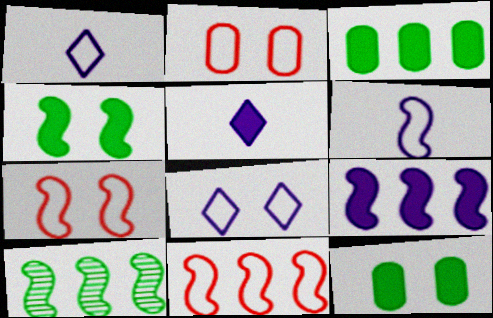[[2, 5, 10], 
[9, 10, 11]]